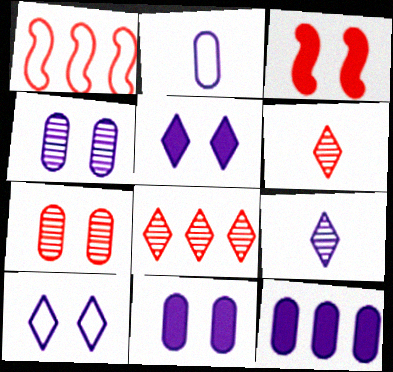[[2, 4, 12]]